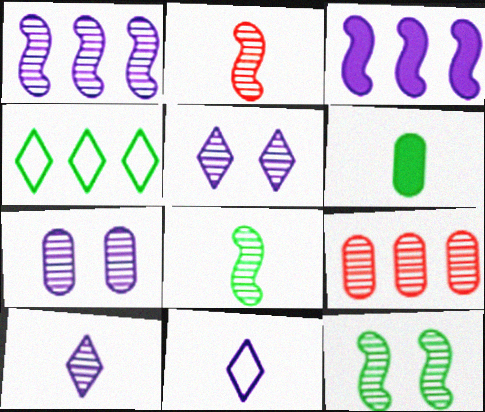[[1, 2, 12], 
[1, 7, 10], 
[2, 6, 11], 
[3, 4, 9], 
[3, 7, 11], 
[4, 6, 12], 
[5, 8, 9], 
[9, 10, 12]]